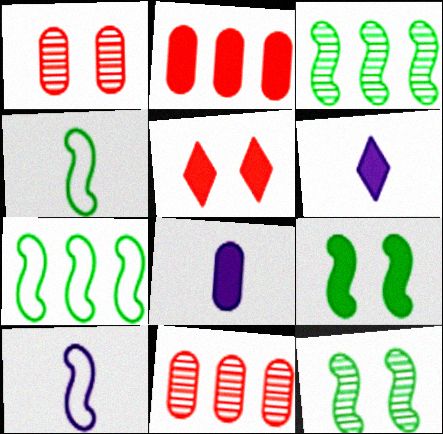[[1, 6, 7], 
[2, 6, 9], 
[3, 4, 9]]